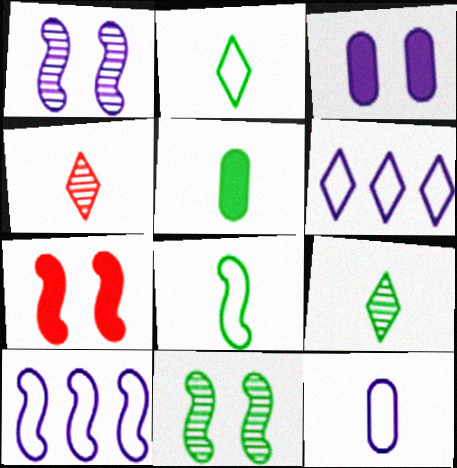[[5, 8, 9]]